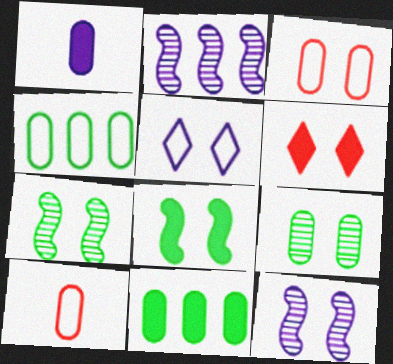[[1, 2, 5]]